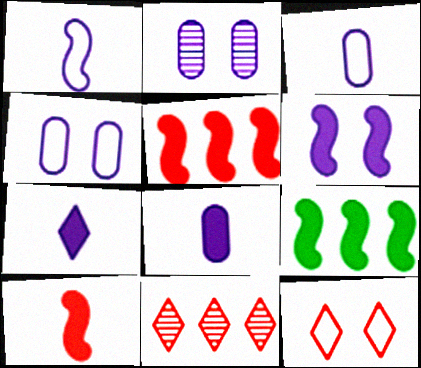[[6, 9, 10]]